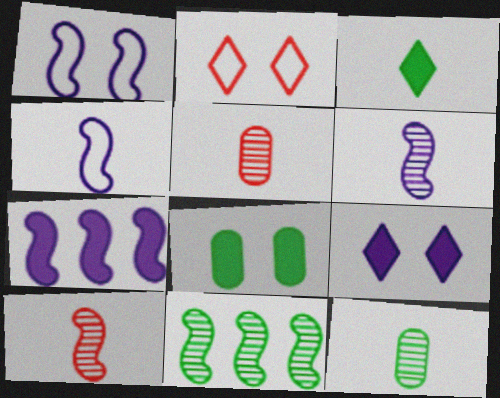[[1, 6, 7], 
[2, 7, 12], 
[3, 4, 5]]